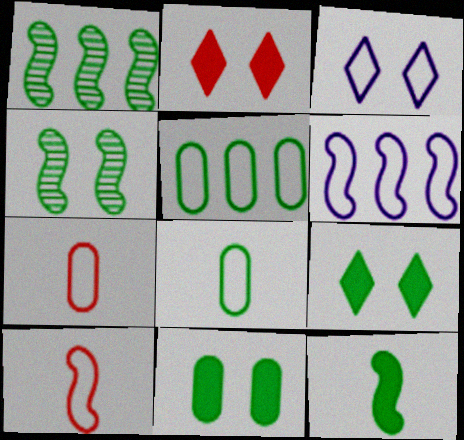[[1, 8, 9], 
[3, 5, 10]]